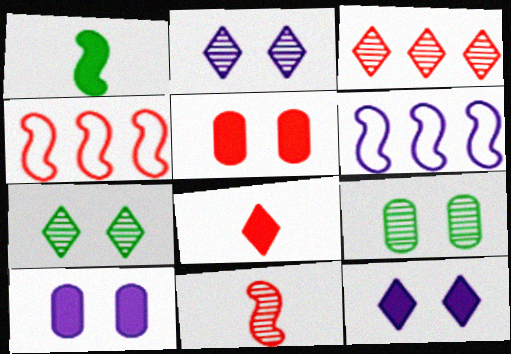[[6, 8, 9]]